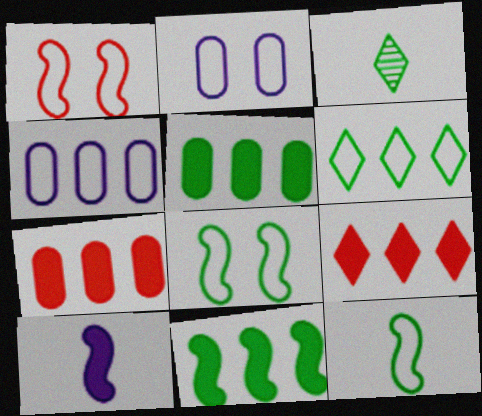[[3, 5, 8]]